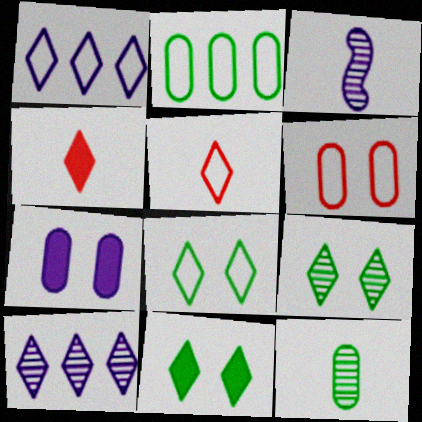[[1, 3, 7], 
[1, 4, 9], 
[1, 5, 8], 
[4, 8, 10], 
[5, 10, 11], 
[8, 9, 11]]